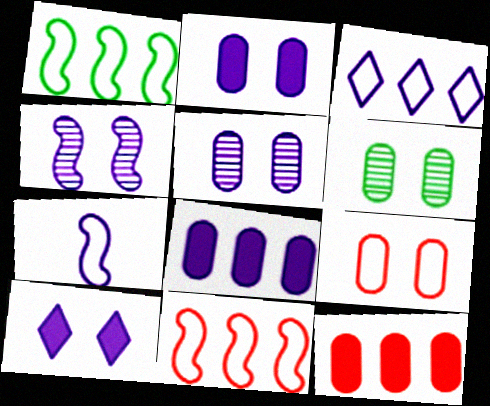[[2, 6, 9]]